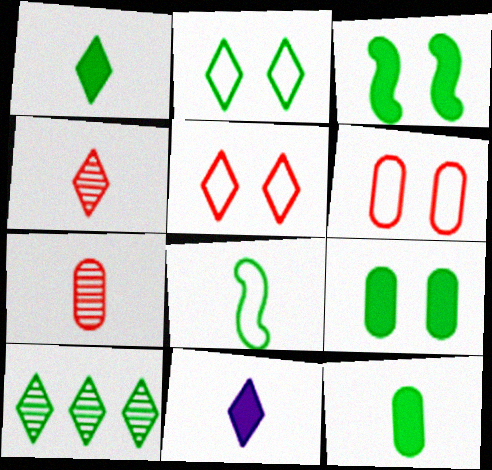[[1, 2, 10], 
[5, 10, 11], 
[7, 8, 11], 
[8, 9, 10]]